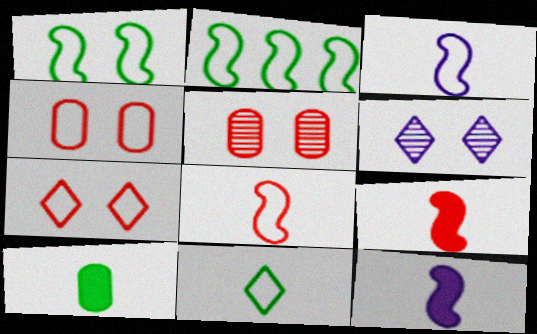[]